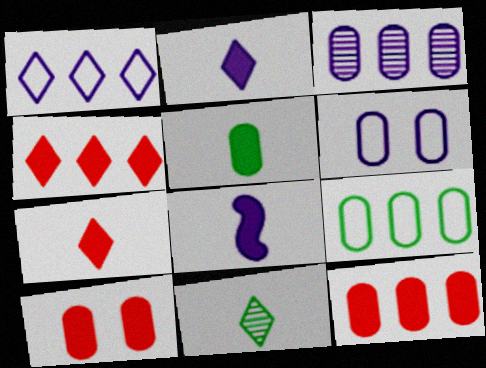[[3, 9, 12], 
[5, 7, 8]]